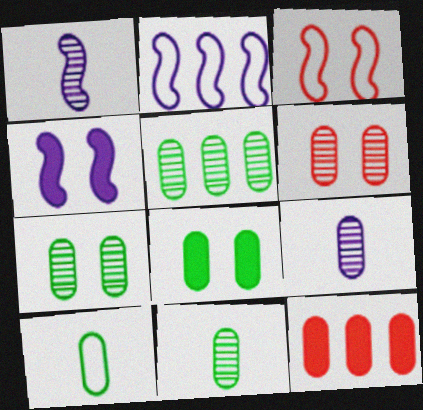[[1, 2, 4], 
[5, 6, 9], 
[5, 7, 11], 
[5, 8, 10]]